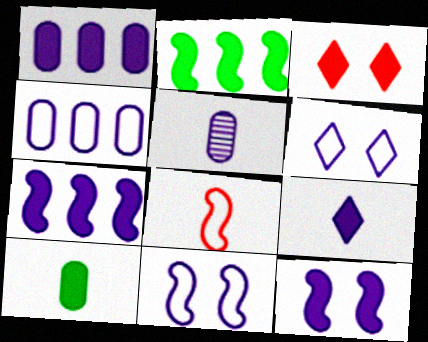[[1, 9, 12], 
[3, 7, 10], 
[5, 6, 7]]